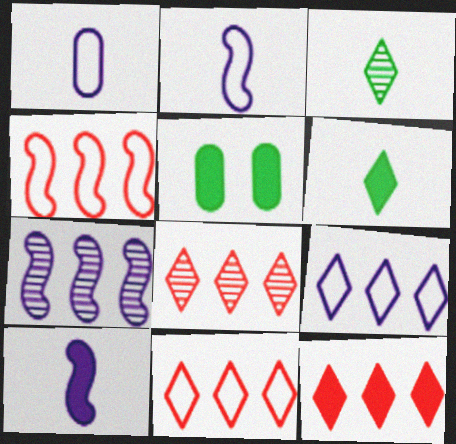[[2, 5, 8], 
[5, 10, 12], 
[8, 11, 12]]